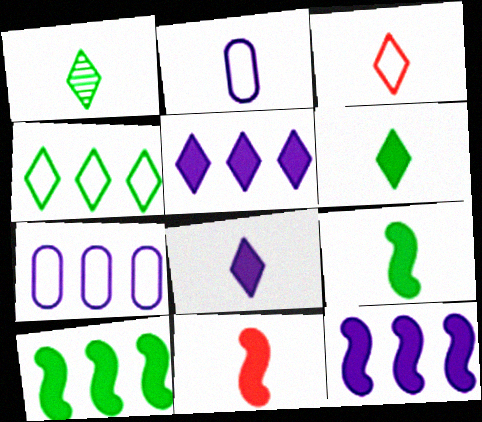[[1, 2, 11], 
[1, 3, 8]]